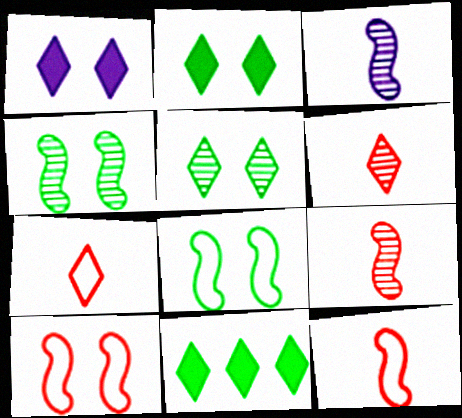[]